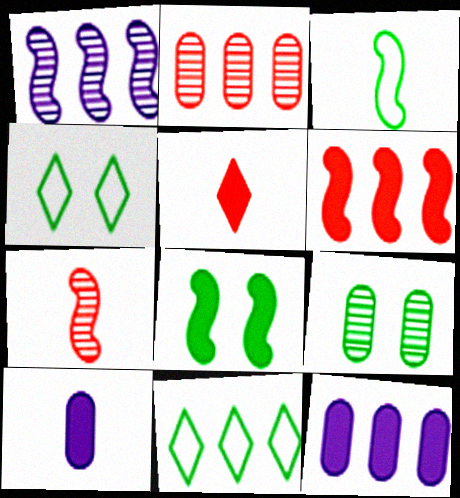[[4, 7, 12], 
[4, 8, 9], 
[5, 8, 12]]